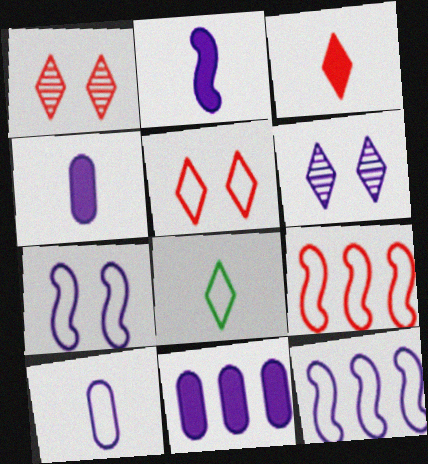[[4, 6, 12]]